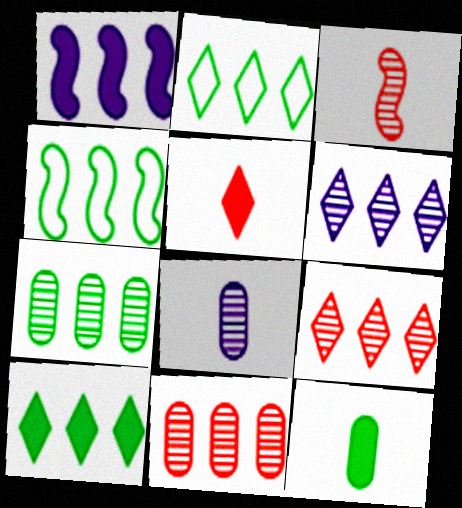[[1, 2, 11], 
[4, 7, 10]]